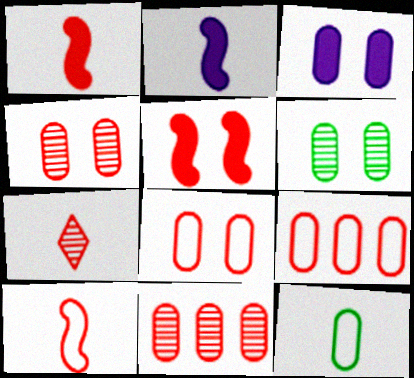[[2, 7, 12], 
[3, 6, 8], 
[3, 11, 12], 
[5, 7, 9]]